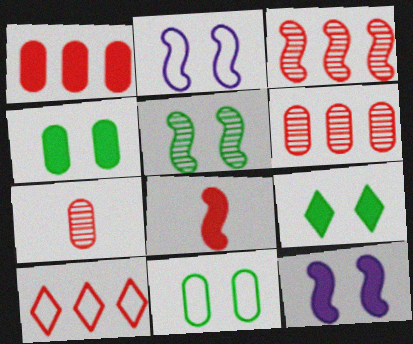[[1, 3, 10], 
[5, 9, 11]]